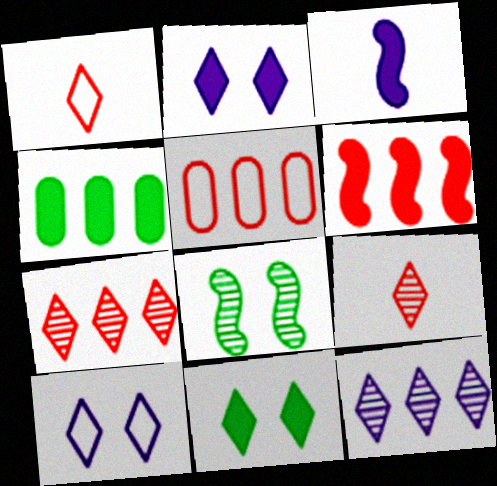[[1, 11, 12], 
[5, 6, 7]]